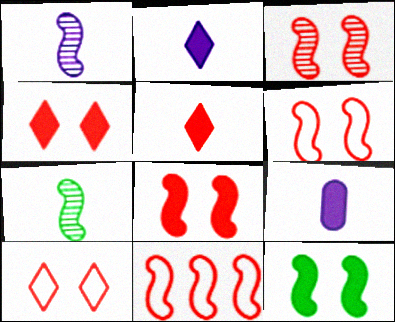[[1, 11, 12], 
[3, 6, 8]]